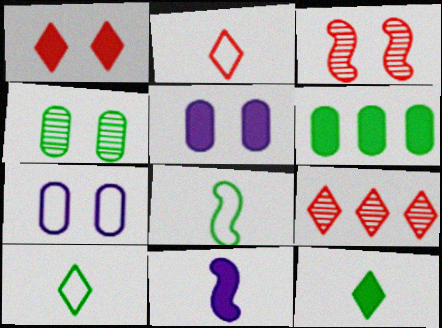[[1, 2, 9], 
[1, 6, 11], 
[5, 8, 9]]